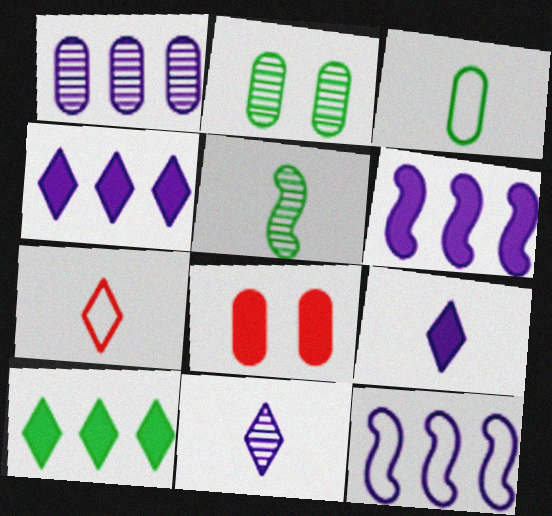[[1, 3, 8], 
[1, 4, 12], 
[2, 6, 7]]